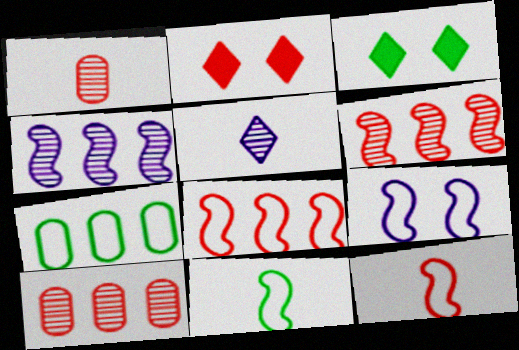[[1, 2, 8], 
[2, 10, 12], 
[8, 9, 11]]